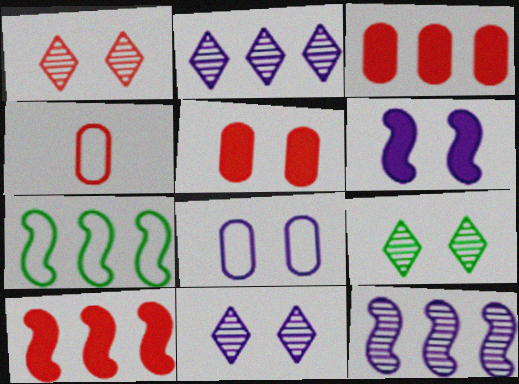[[1, 4, 10], 
[1, 9, 11], 
[2, 3, 7], 
[6, 8, 11], 
[7, 10, 12]]